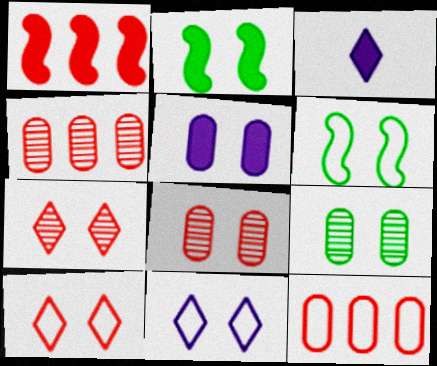[[2, 8, 11], 
[3, 4, 6], 
[5, 6, 7]]